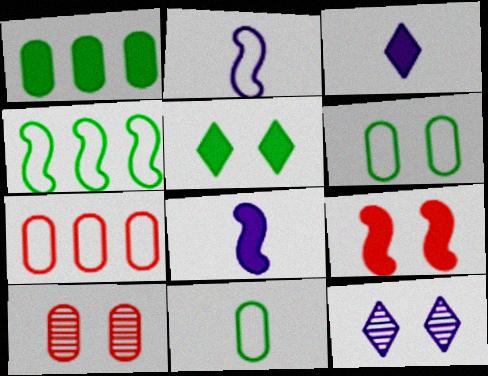[[1, 3, 9], 
[3, 4, 10], 
[6, 9, 12]]